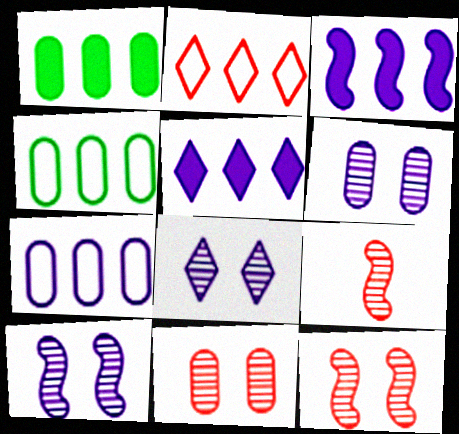[[6, 8, 10]]